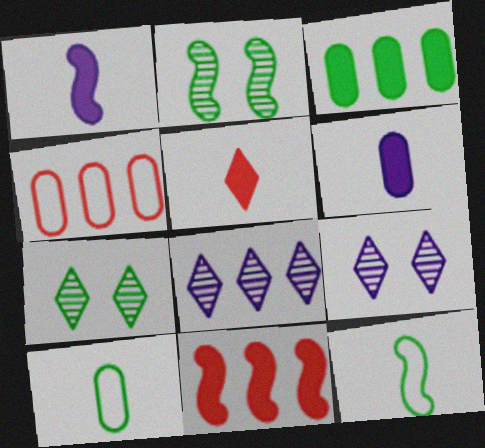[[1, 4, 7], 
[3, 7, 12], 
[9, 10, 11]]